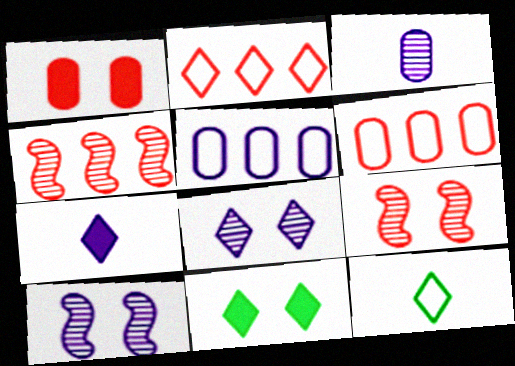[[5, 7, 10]]